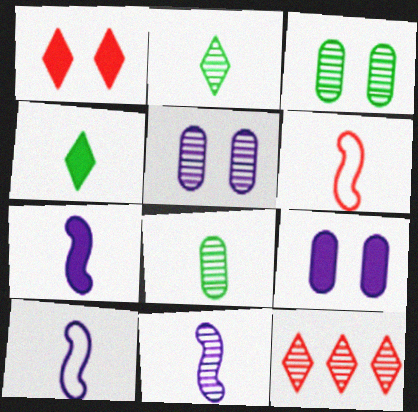[[3, 11, 12], 
[7, 10, 11]]